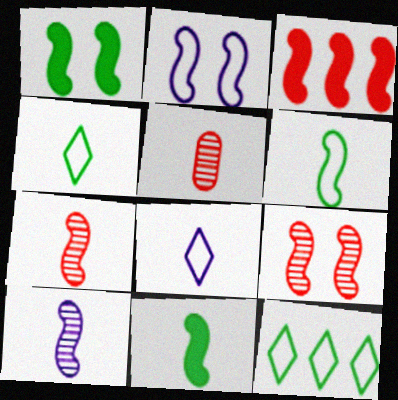[[1, 2, 9], 
[5, 8, 11]]